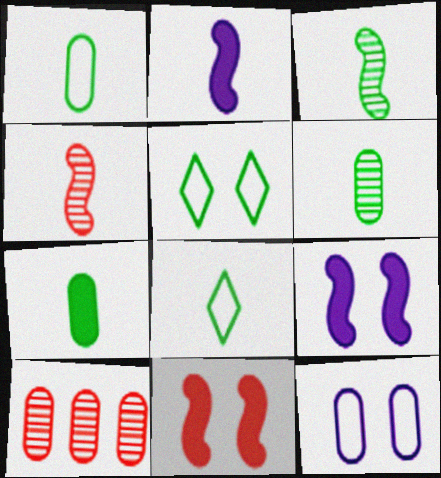[[1, 6, 7], 
[2, 5, 10], 
[3, 7, 8], 
[7, 10, 12], 
[8, 9, 10]]